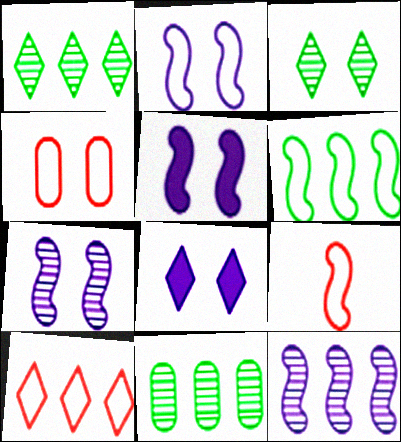[[2, 5, 7], 
[2, 6, 9], 
[3, 4, 5], 
[4, 9, 10], 
[8, 9, 11]]